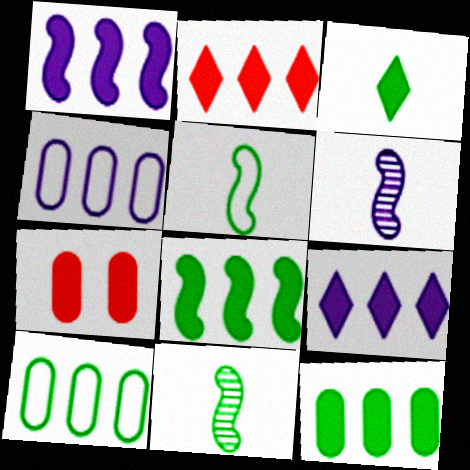[[1, 2, 12], 
[1, 3, 7]]